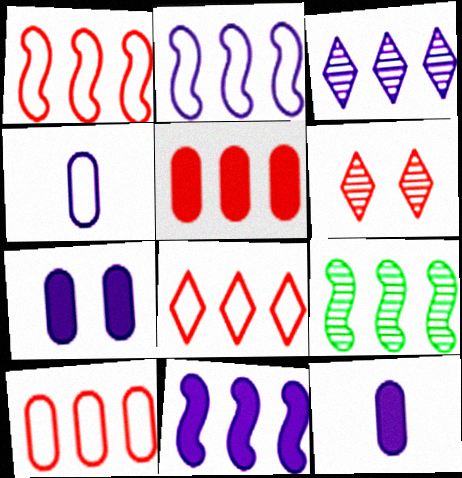[[1, 8, 10], 
[1, 9, 11]]